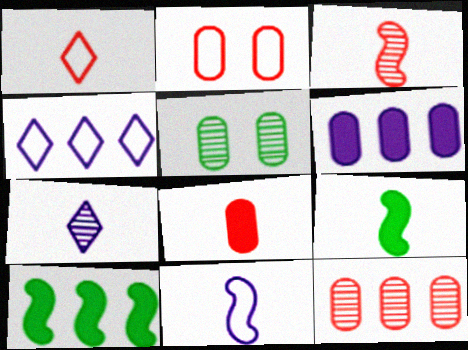[[1, 3, 8], 
[2, 7, 10], 
[2, 8, 12], 
[3, 9, 11], 
[4, 10, 12]]